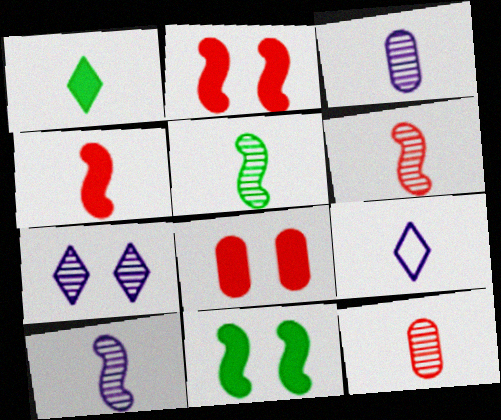[[5, 6, 10]]